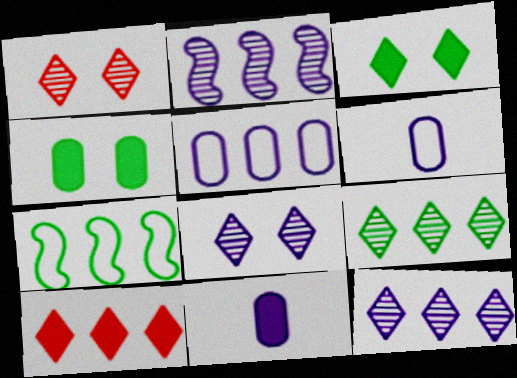[[1, 7, 11]]